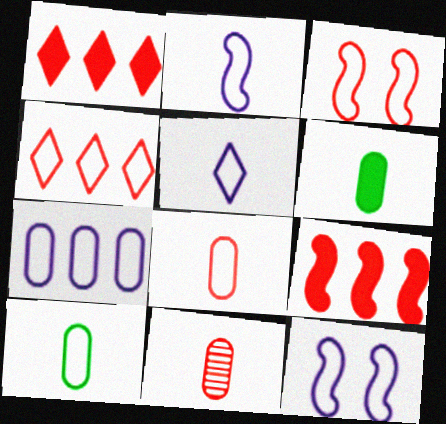[[1, 3, 11], 
[3, 4, 8], 
[4, 10, 12], 
[5, 7, 12]]